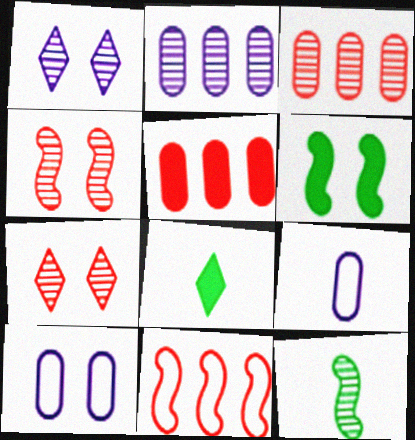[[1, 3, 12], 
[2, 7, 12], 
[6, 7, 10]]